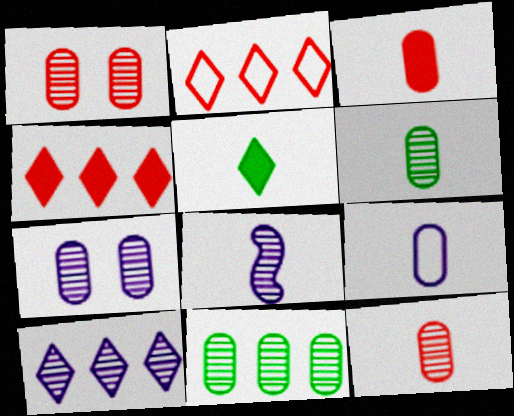[[3, 6, 9], 
[7, 8, 10], 
[7, 11, 12]]